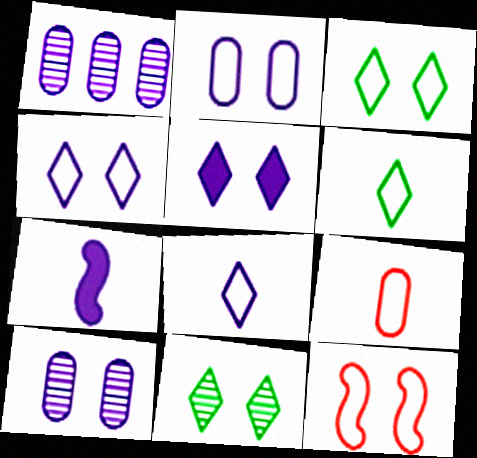[[1, 4, 7], 
[2, 3, 12]]